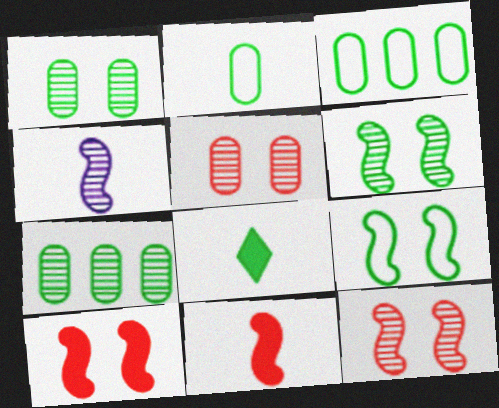[[3, 6, 8], 
[7, 8, 9]]